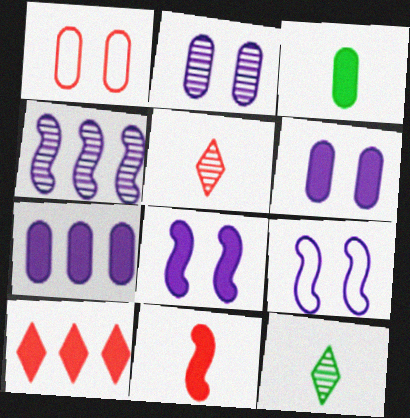[[3, 8, 10]]